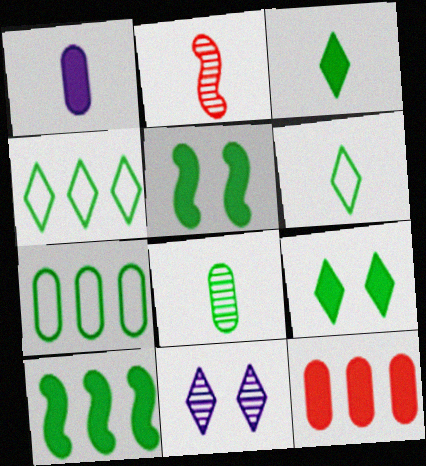[[1, 2, 6], 
[4, 5, 8]]